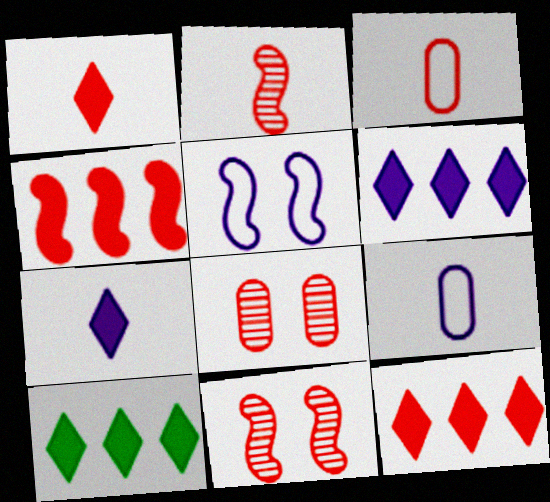[[1, 2, 3], 
[3, 11, 12], 
[6, 10, 12], 
[9, 10, 11]]